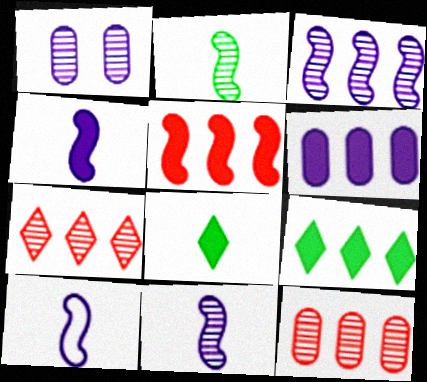[[1, 2, 7], 
[4, 10, 11], 
[5, 6, 9]]